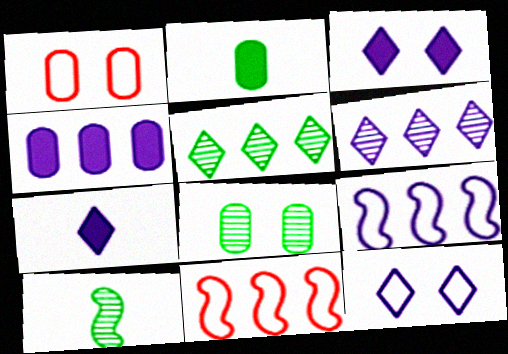[[4, 5, 11], 
[4, 6, 9], 
[5, 8, 10], 
[6, 7, 12], 
[7, 8, 11]]